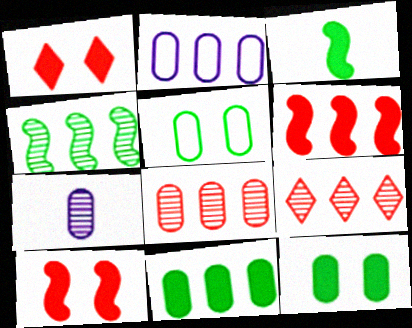[[2, 8, 11]]